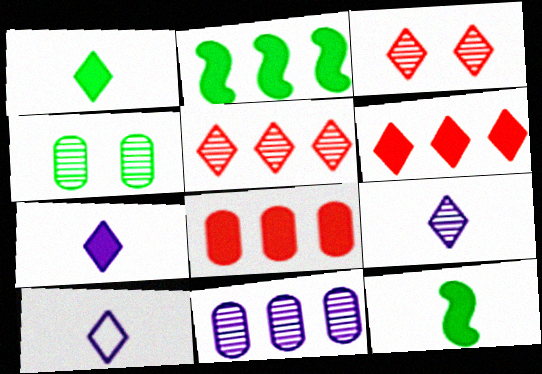[[7, 9, 10]]